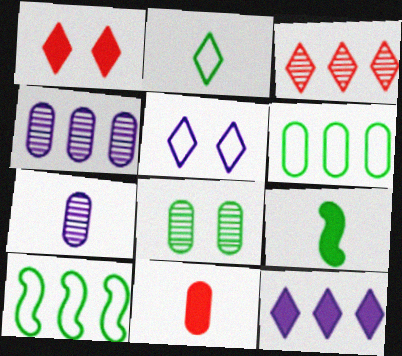[[1, 7, 10]]